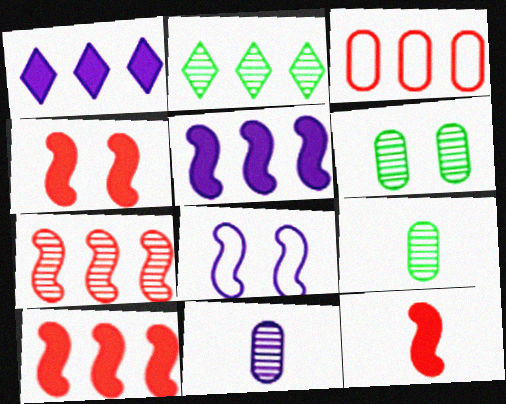[[1, 8, 11], 
[2, 3, 5], 
[4, 10, 12]]